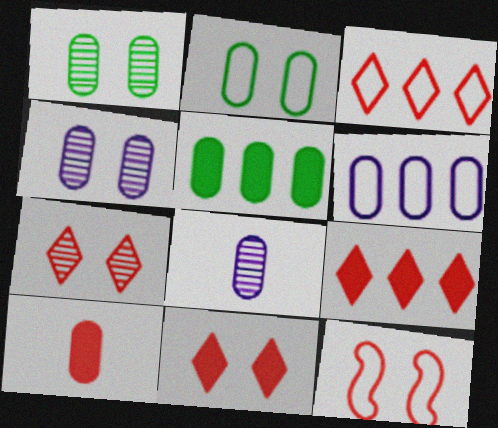[[1, 6, 10]]